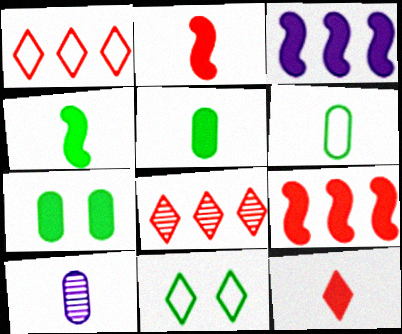[[3, 7, 12], 
[9, 10, 11]]